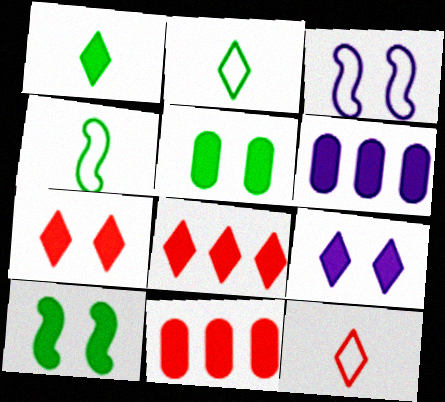[[1, 8, 9]]